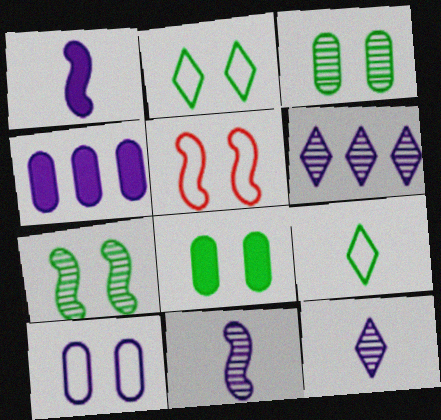[[1, 6, 10], 
[2, 5, 10], 
[2, 7, 8]]